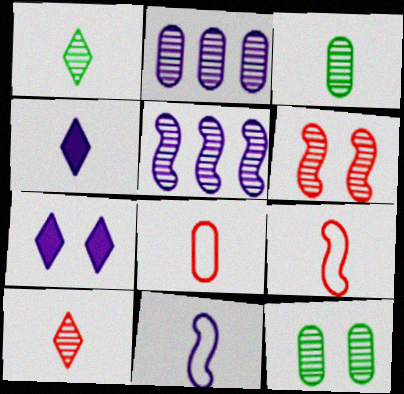[[1, 2, 6], 
[2, 7, 11], 
[3, 4, 9], 
[5, 10, 12]]